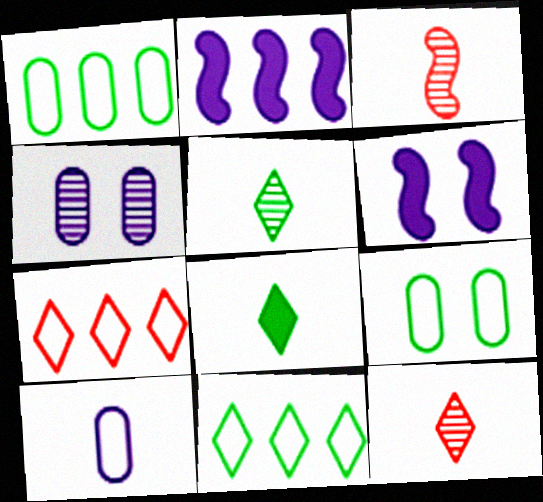[[1, 6, 12], 
[2, 9, 12], 
[3, 8, 10]]